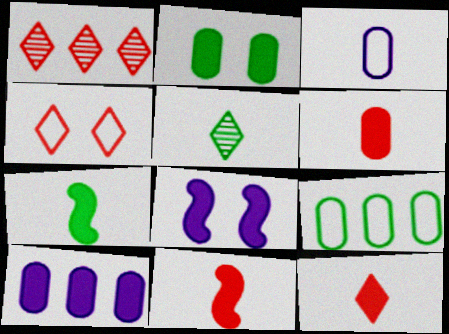[[1, 4, 12], 
[2, 6, 10], 
[3, 5, 11], 
[6, 11, 12]]